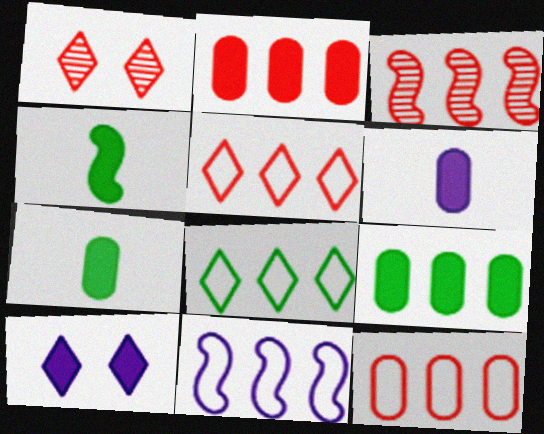[[1, 7, 11], 
[2, 3, 5], 
[2, 4, 10], 
[8, 11, 12]]